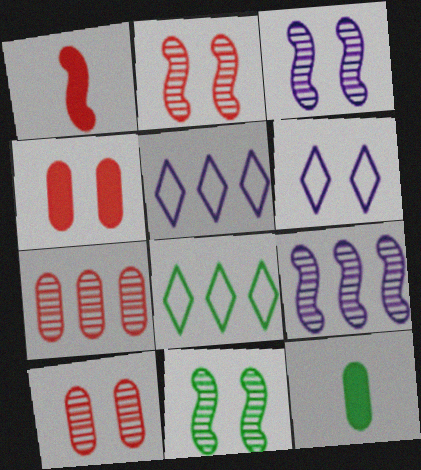[[2, 3, 11], 
[2, 5, 12], 
[4, 6, 11], 
[8, 11, 12]]